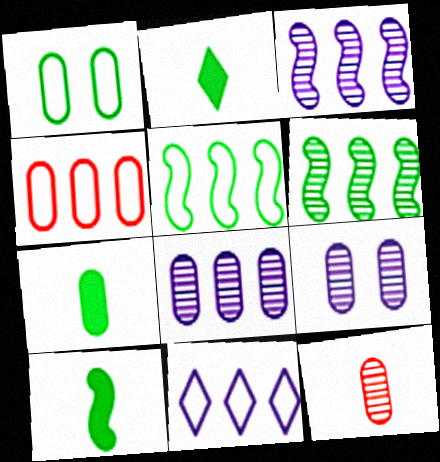[[1, 2, 6], 
[2, 7, 10], 
[4, 5, 11], 
[4, 7, 9]]